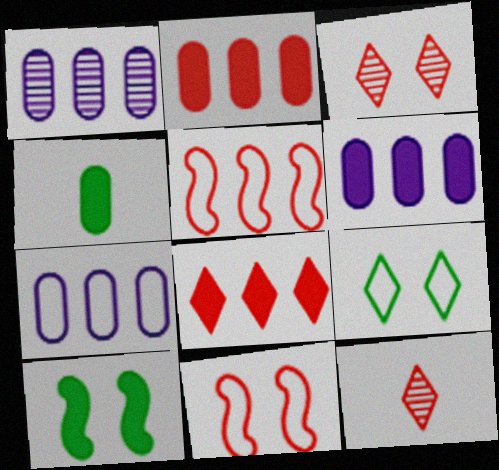[[1, 6, 7], 
[2, 11, 12], 
[7, 10, 12]]